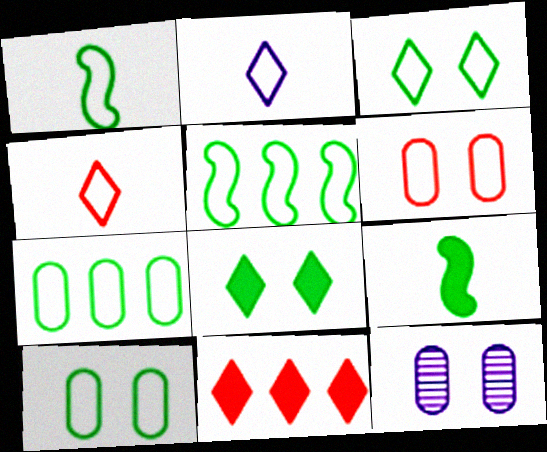[[1, 3, 7], 
[1, 11, 12], 
[2, 5, 6]]